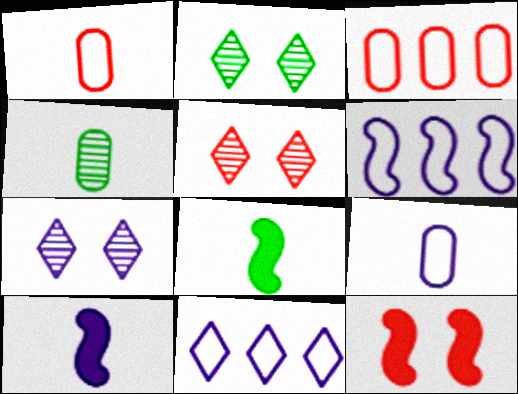[[2, 3, 10], 
[2, 5, 7], 
[3, 7, 8], 
[4, 11, 12]]